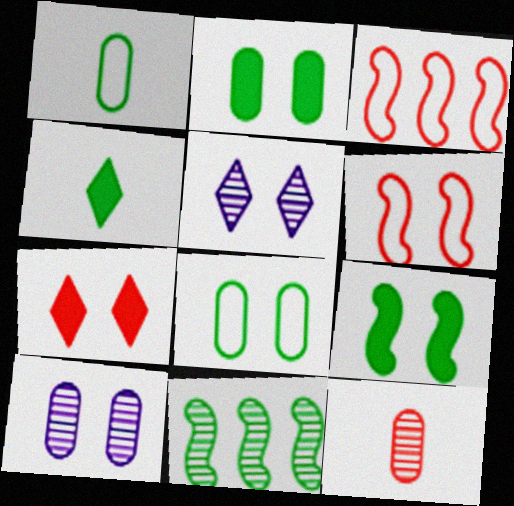[[2, 5, 6], 
[3, 4, 10], 
[3, 7, 12], 
[4, 8, 11], 
[5, 11, 12]]